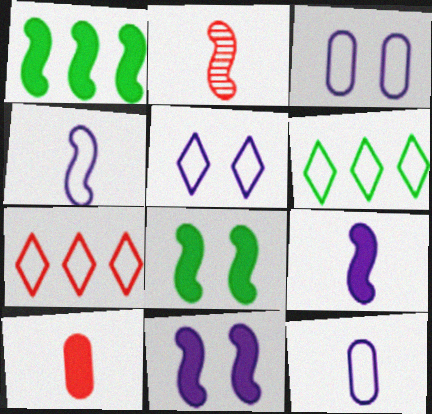[]